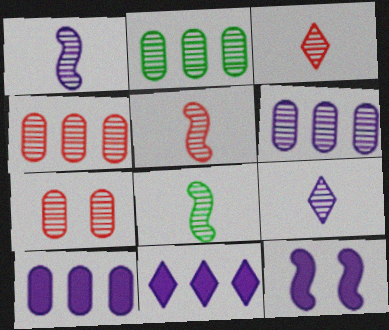[[1, 5, 8], 
[2, 4, 6]]